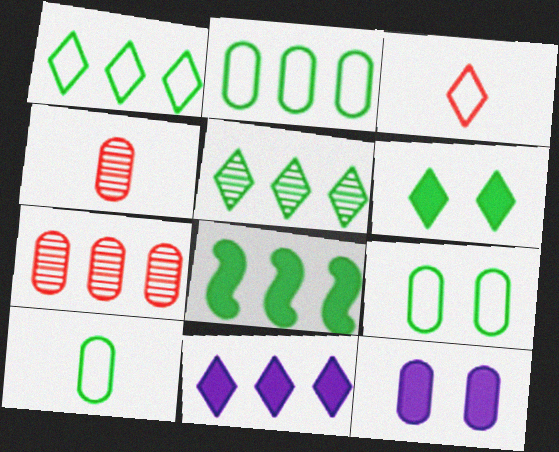[[2, 4, 12], 
[2, 5, 8], 
[2, 9, 10], 
[7, 10, 12]]